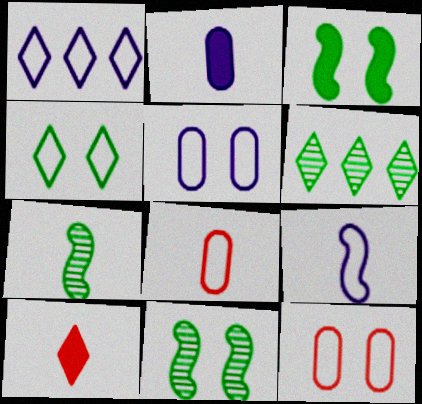[[1, 5, 9]]